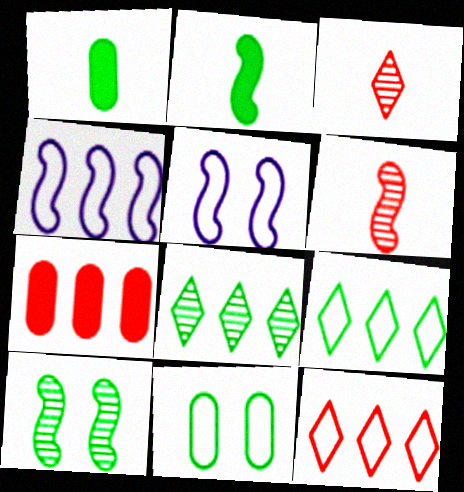[[1, 9, 10], 
[2, 8, 11], 
[4, 7, 8]]